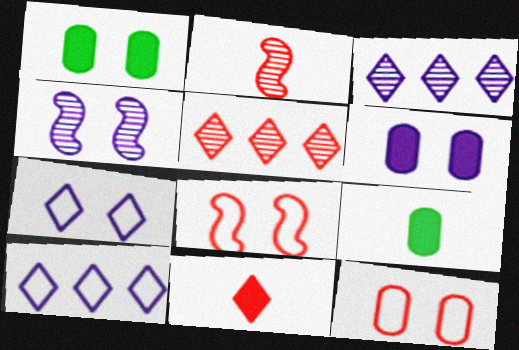[[1, 2, 10], 
[3, 8, 9], 
[4, 6, 7]]